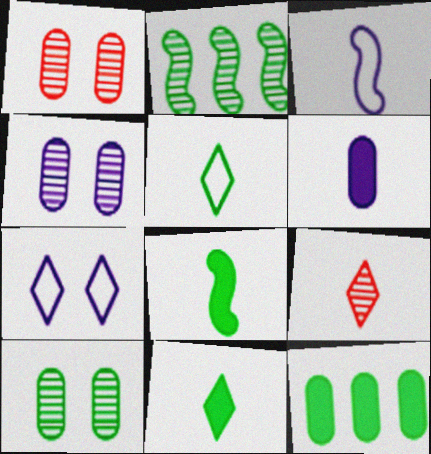[[1, 4, 10], 
[2, 4, 9]]